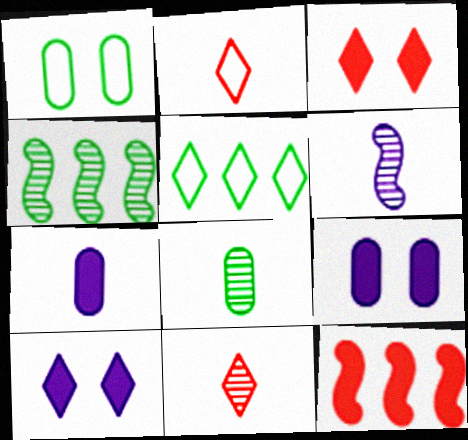[[2, 4, 9], 
[5, 10, 11], 
[6, 8, 11]]